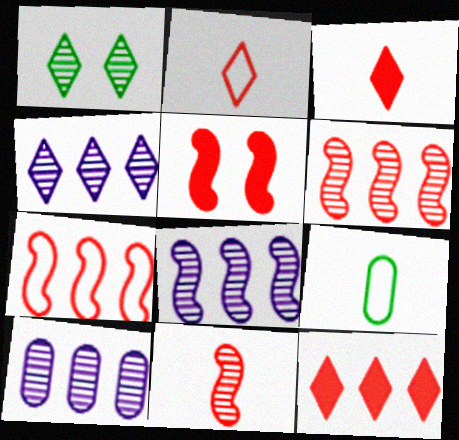[[1, 10, 11], 
[4, 5, 9], 
[4, 8, 10], 
[5, 7, 11]]